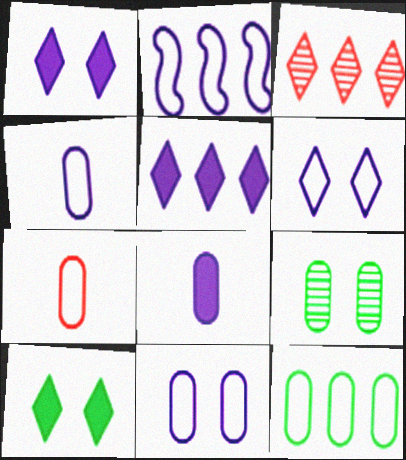[[2, 4, 6], 
[7, 11, 12]]